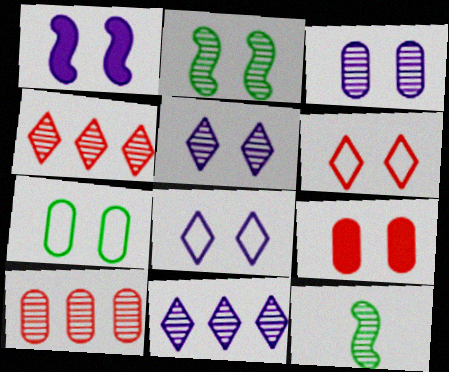[[1, 3, 8], 
[2, 8, 9], 
[3, 4, 12], 
[3, 7, 9], 
[5, 10, 12]]